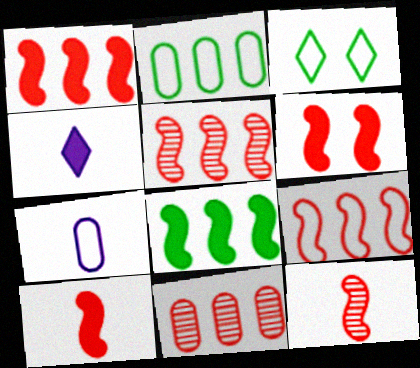[[1, 5, 9], 
[1, 6, 10], 
[3, 7, 9], 
[6, 9, 12]]